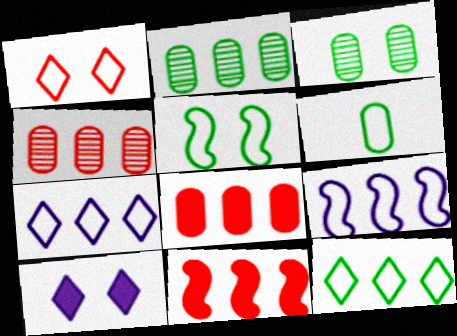[[1, 6, 9], 
[2, 7, 11], 
[5, 6, 12]]